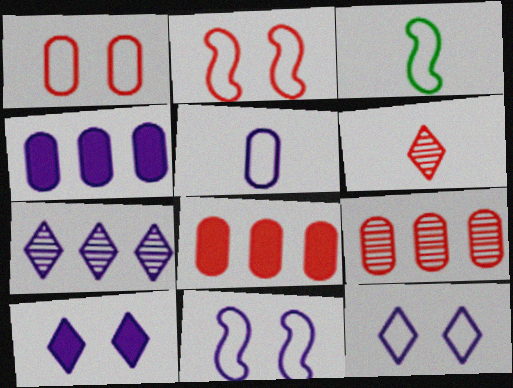[[2, 6, 8], 
[3, 9, 10]]